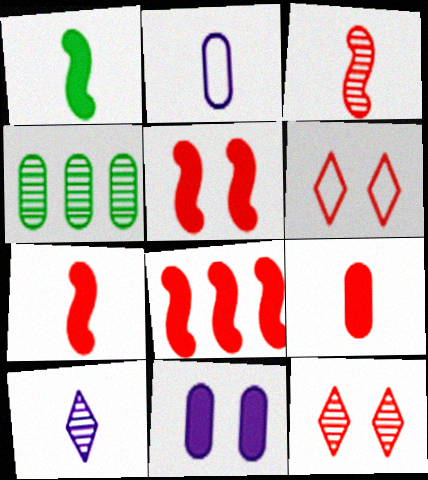[[5, 7, 8]]